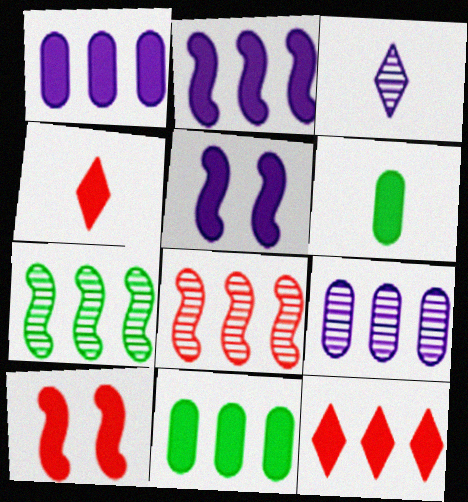[[2, 11, 12], 
[4, 5, 11], 
[5, 6, 12]]